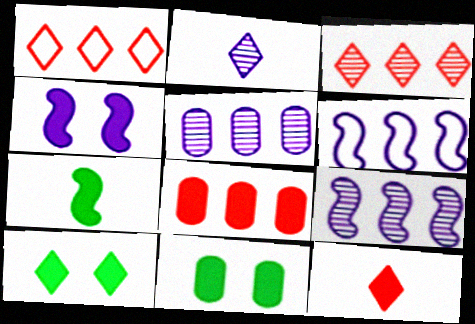[[1, 2, 10]]